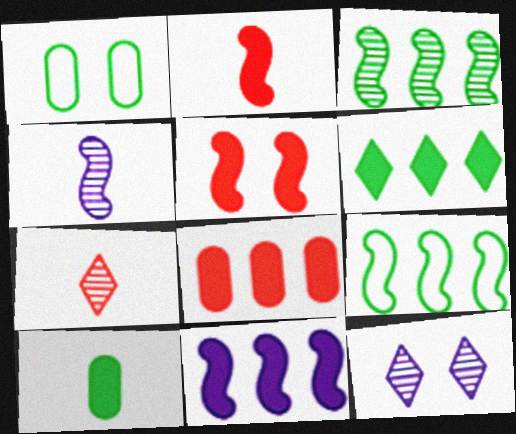[[1, 5, 12], 
[1, 7, 11], 
[4, 5, 9], 
[6, 8, 11]]